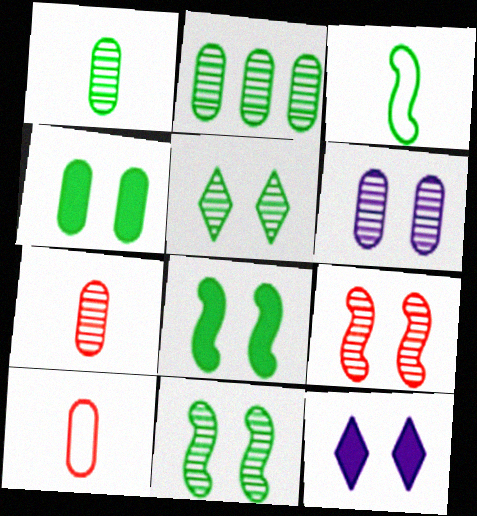[[2, 6, 7], 
[5, 6, 9]]